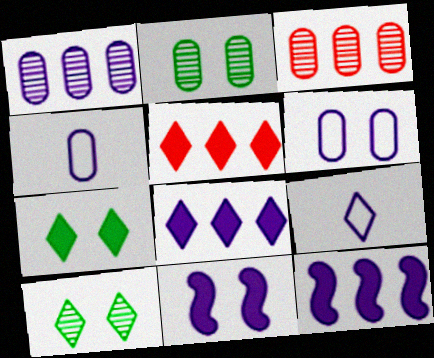[[1, 9, 11], 
[5, 9, 10]]